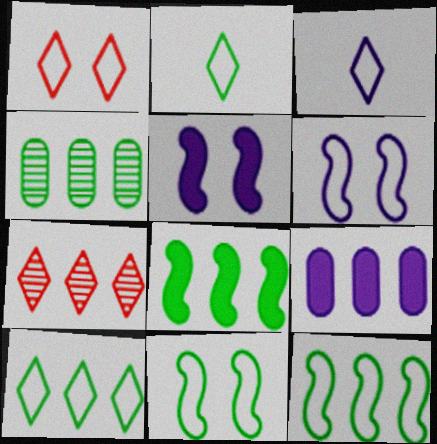[[1, 3, 10], 
[4, 8, 10], 
[7, 9, 12]]